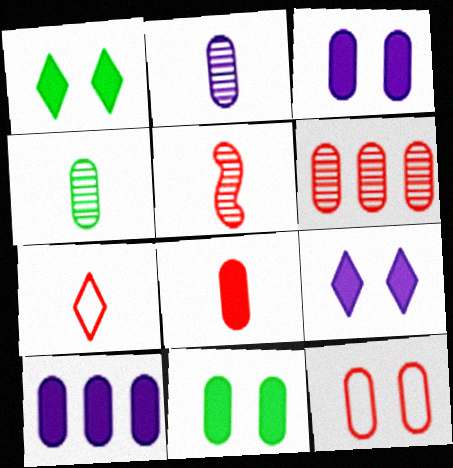[[4, 10, 12], 
[5, 7, 8], 
[6, 8, 12], 
[8, 10, 11]]